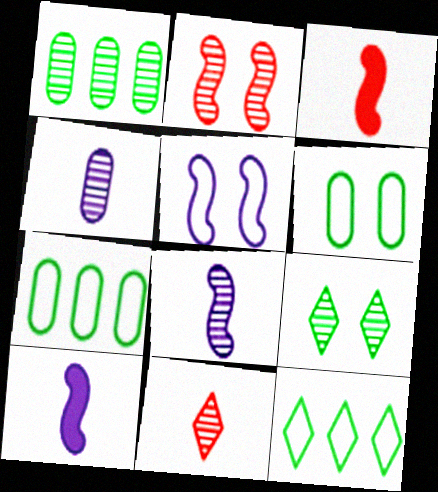[]